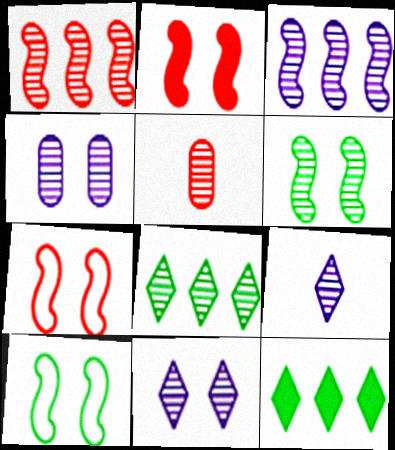[[3, 4, 9]]